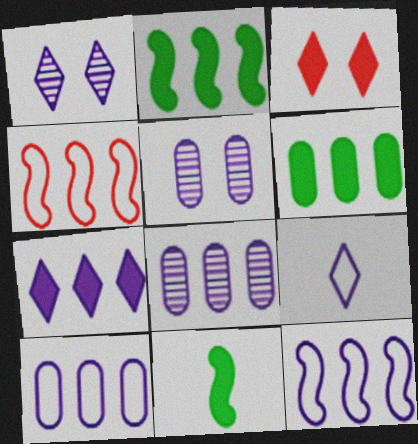[[1, 7, 9], 
[7, 8, 12]]